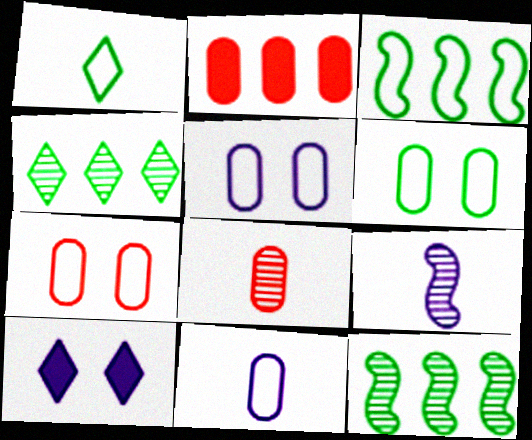[[1, 3, 6], 
[2, 7, 8], 
[3, 8, 10], 
[5, 6, 7]]